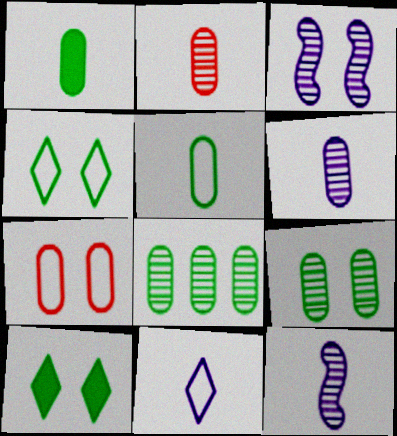[[3, 7, 10]]